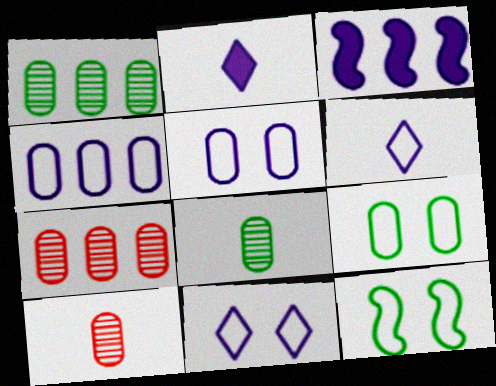[[2, 7, 12]]